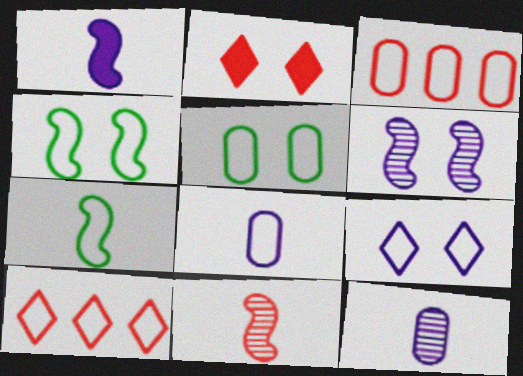[[1, 7, 11], 
[2, 3, 11], 
[2, 5, 6], 
[3, 5, 8], 
[3, 7, 9], 
[4, 8, 10]]